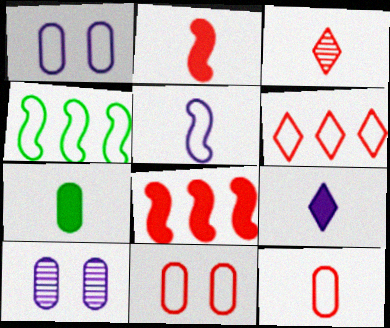[[2, 3, 12], 
[2, 7, 9], 
[3, 5, 7], 
[3, 8, 11]]